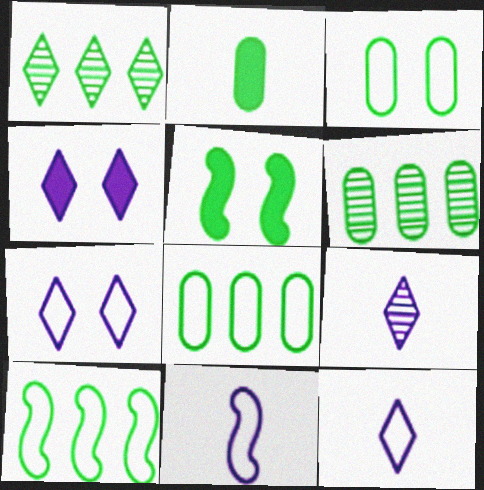[[2, 3, 6]]